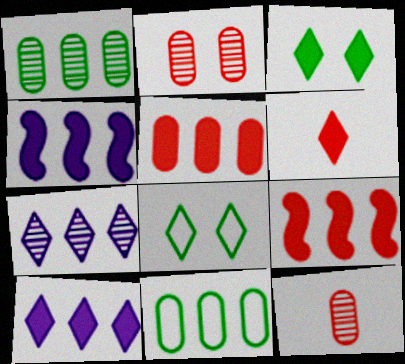[[3, 6, 10], 
[4, 8, 12], 
[6, 7, 8], 
[7, 9, 11]]